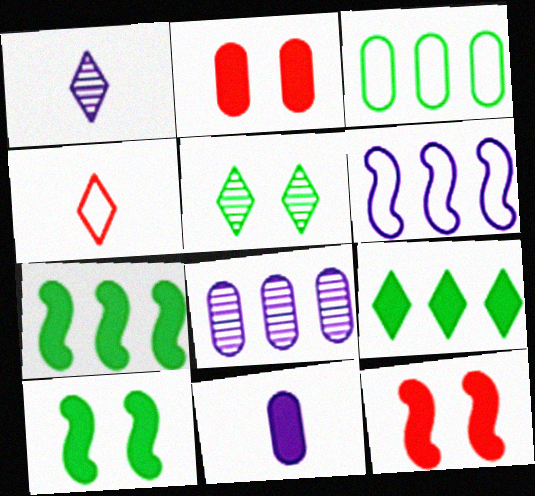[[1, 3, 12], 
[4, 8, 10], 
[9, 11, 12]]